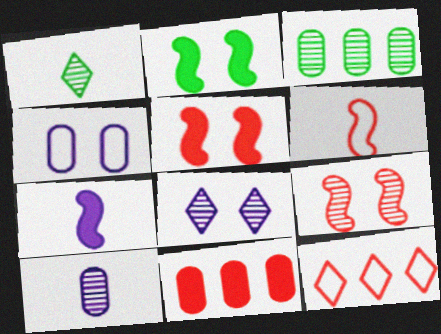[[2, 10, 12]]